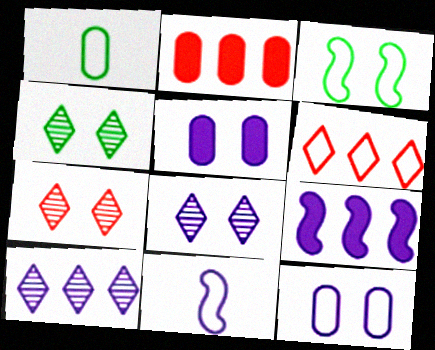[[1, 7, 9], 
[2, 4, 11], 
[3, 5, 7], 
[4, 7, 8], 
[5, 10, 11]]